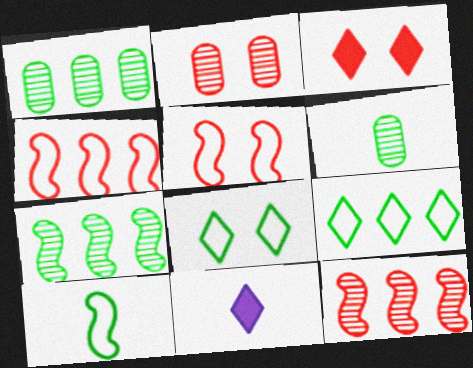[[1, 5, 11], 
[2, 3, 5]]